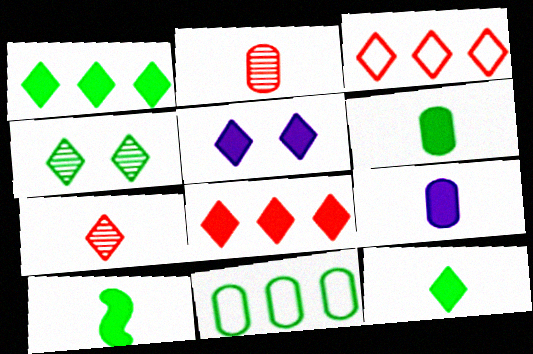[[4, 10, 11], 
[5, 8, 12], 
[6, 10, 12]]